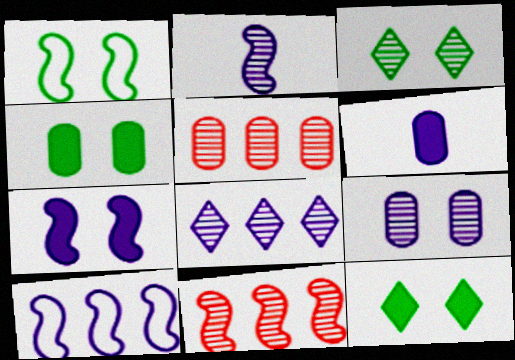[[1, 3, 4], 
[2, 3, 5], 
[2, 7, 10], 
[2, 8, 9]]